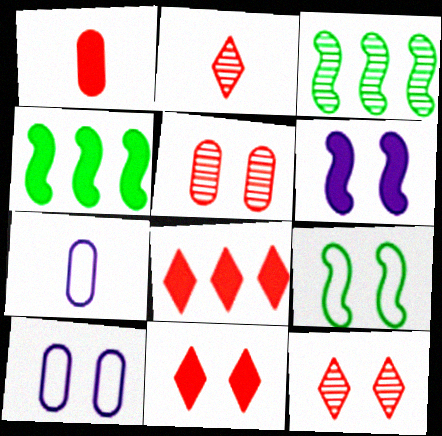[[2, 4, 10], 
[3, 7, 11], 
[4, 7, 12]]